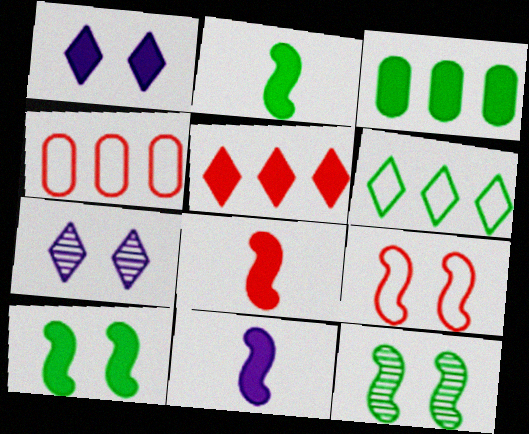[[1, 3, 8], 
[2, 4, 7], 
[2, 8, 11]]